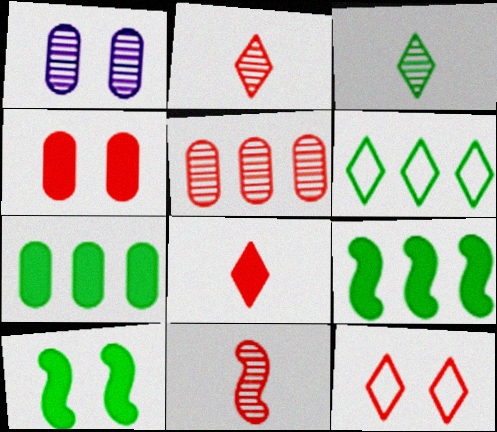[[1, 10, 12]]